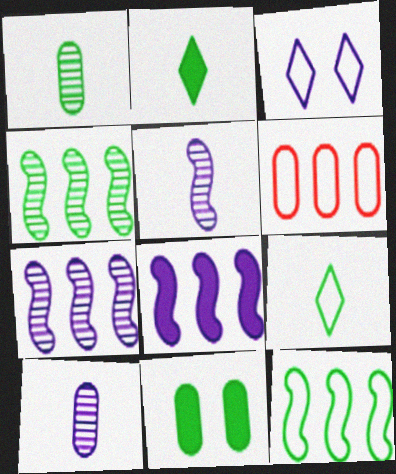[[3, 8, 10], 
[4, 9, 11], 
[6, 10, 11]]